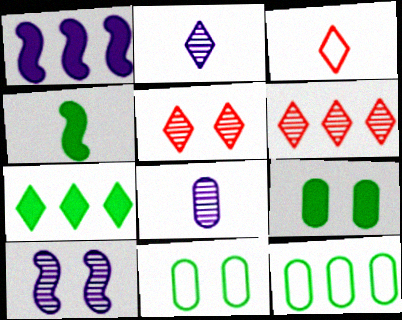[[1, 6, 12], 
[3, 4, 8], 
[4, 7, 9]]